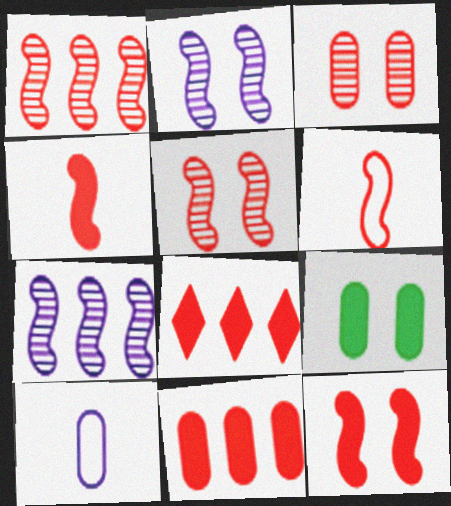[[1, 6, 12], 
[3, 6, 8]]